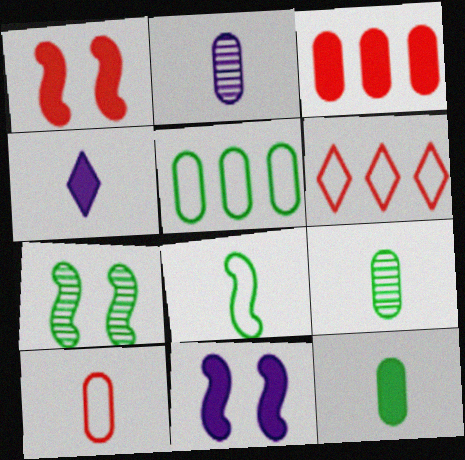[[2, 10, 12], 
[6, 9, 11]]